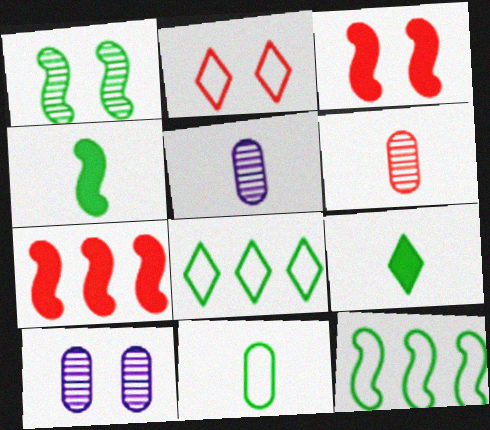[[1, 4, 12], 
[2, 6, 7], 
[3, 5, 8]]